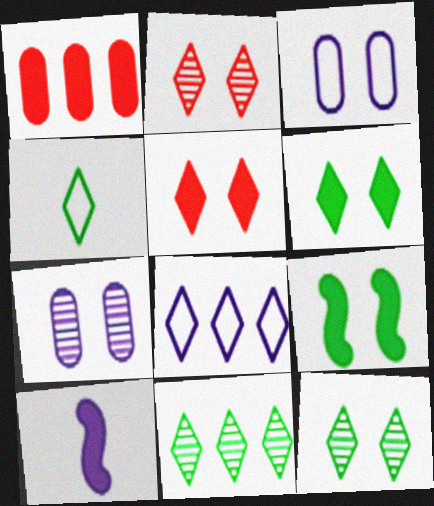[[1, 6, 10], 
[2, 3, 9], 
[4, 6, 11], 
[7, 8, 10]]